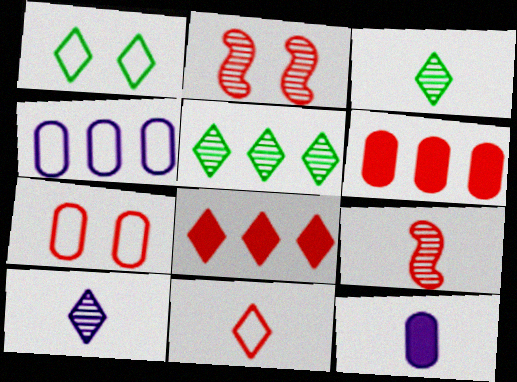[[1, 8, 10], 
[2, 6, 11], 
[7, 8, 9]]